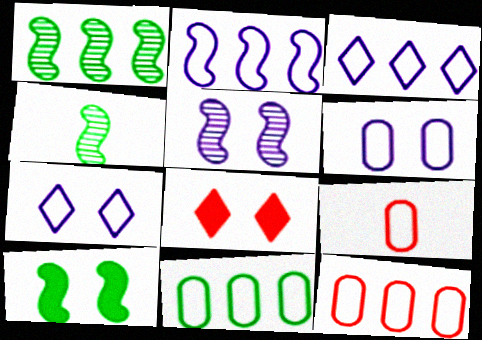[[6, 9, 11]]